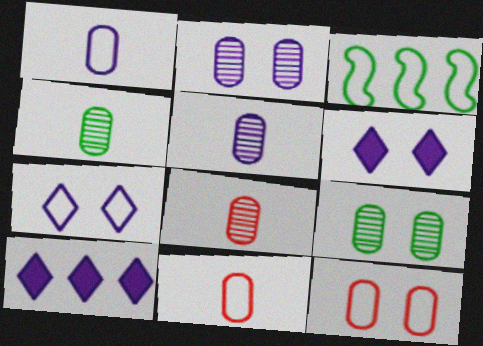[[3, 6, 8], 
[3, 7, 11], 
[4, 5, 8]]